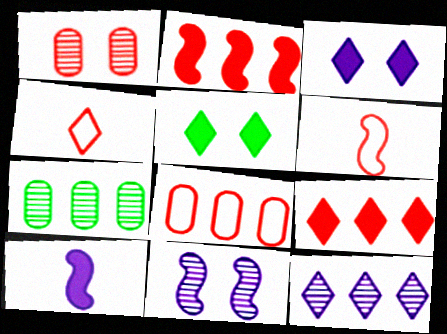[[1, 2, 4], 
[1, 6, 9], 
[3, 6, 7], 
[4, 5, 12]]